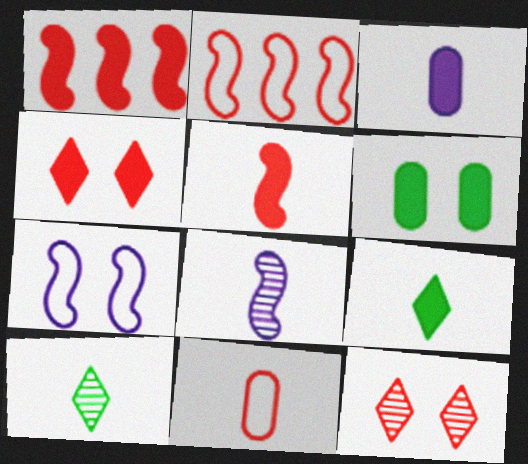[[1, 11, 12], 
[3, 5, 9], 
[6, 7, 12], 
[8, 9, 11]]